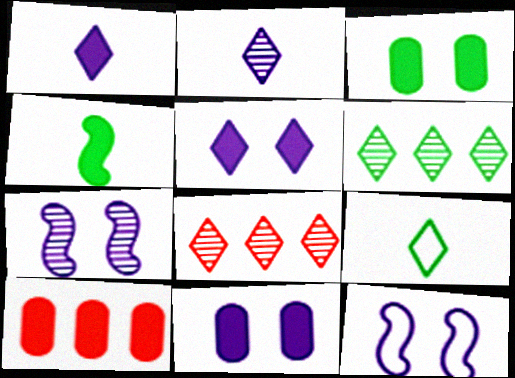[[4, 5, 10], 
[5, 8, 9], 
[7, 9, 10]]